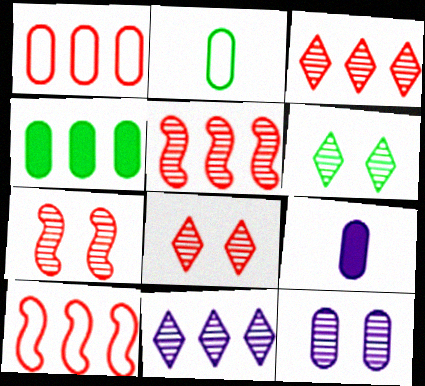[[4, 10, 11], 
[6, 7, 12], 
[6, 9, 10]]